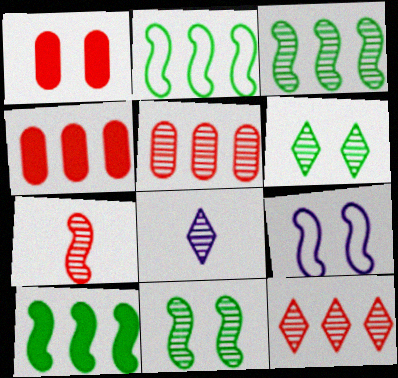[[1, 2, 8], 
[1, 6, 9], 
[2, 3, 10], 
[5, 8, 11], 
[6, 8, 12], 
[7, 9, 10]]